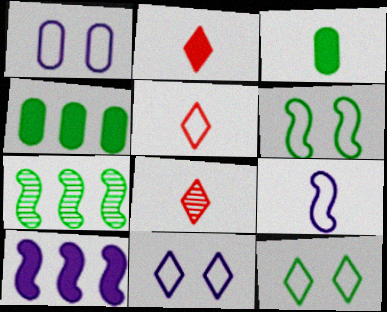[[1, 2, 7], 
[2, 5, 8], 
[3, 7, 12], 
[3, 8, 9]]